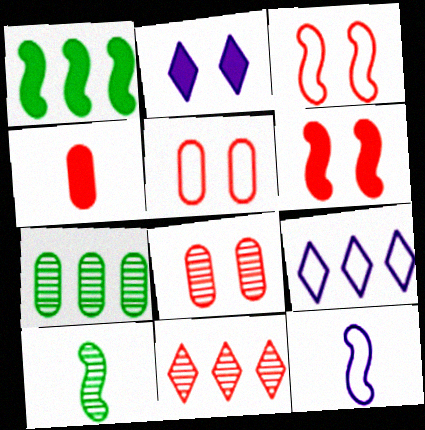[[1, 2, 4], 
[3, 4, 11]]